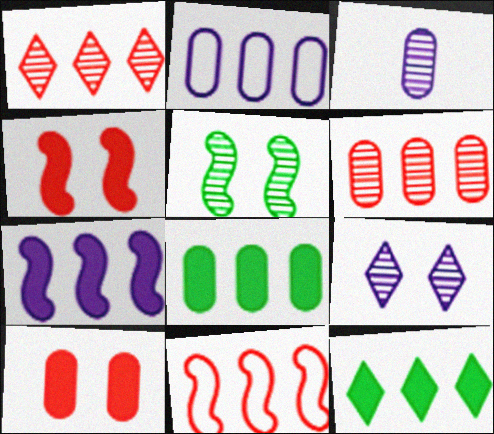[[1, 3, 5], 
[2, 6, 8]]